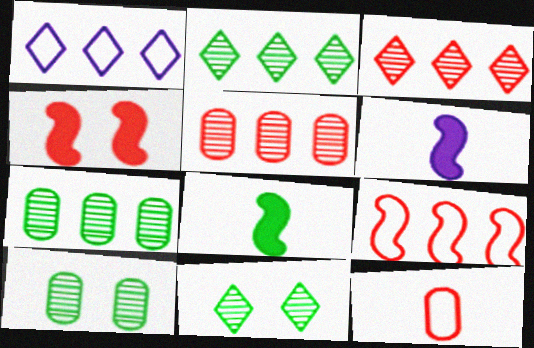[[3, 4, 12]]